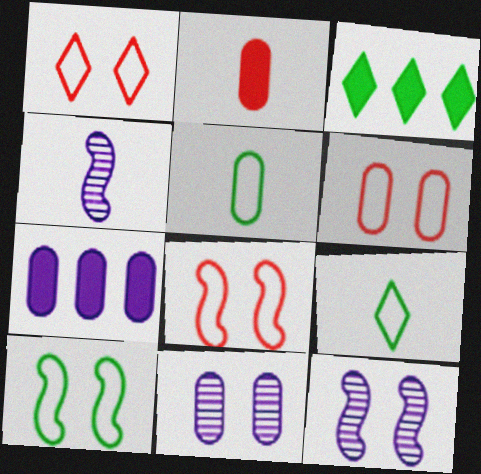[[1, 6, 8], 
[2, 4, 9], 
[3, 4, 6]]